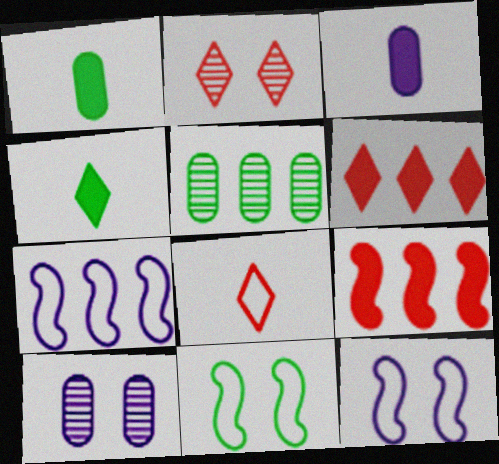[[1, 2, 7], 
[2, 6, 8], 
[4, 5, 11], 
[5, 6, 7]]